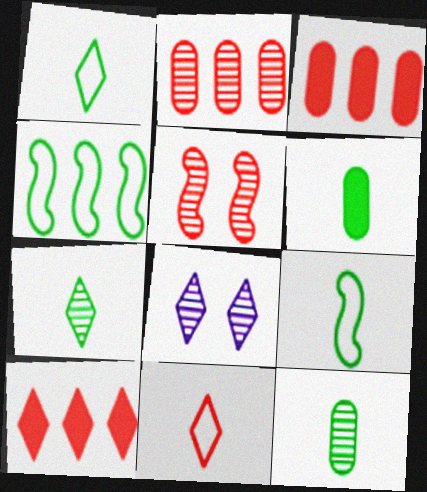[[1, 8, 10], 
[3, 5, 11], 
[3, 8, 9], 
[6, 7, 9]]